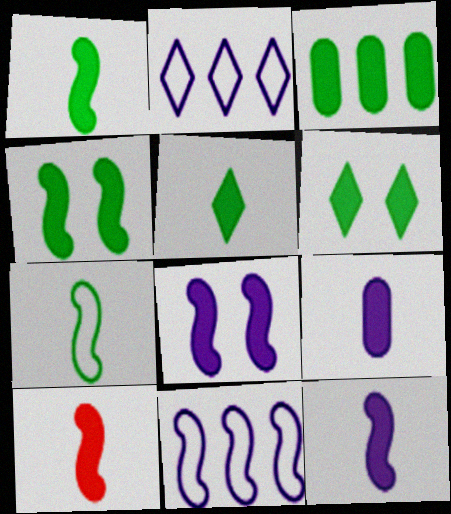[[1, 3, 6], 
[1, 10, 12], 
[3, 4, 5], 
[5, 9, 10]]